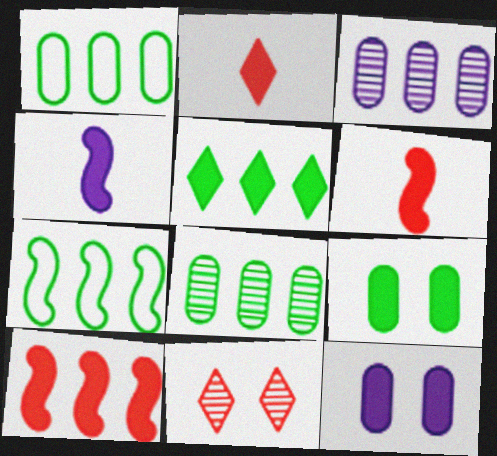[[1, 4, 11], 
[5, 6, 12], 
[5, 7, 8]]